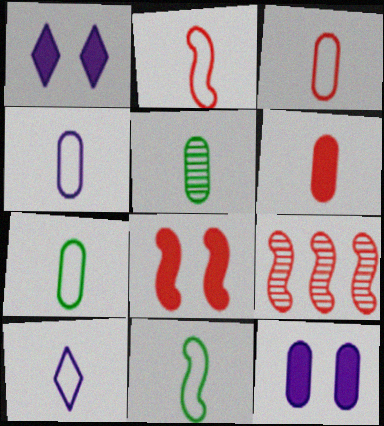[[1, 7, 9], 
[2, 7, 10], 
[2, 8, 9], 
[3, 4, 7], 
[3, 10, 11], 
[4, 5, 6]]